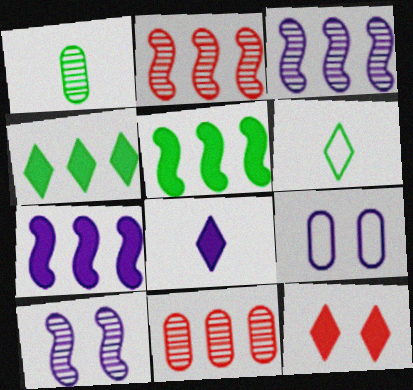[[3, 8, 9], 
[4, 8, 12]]